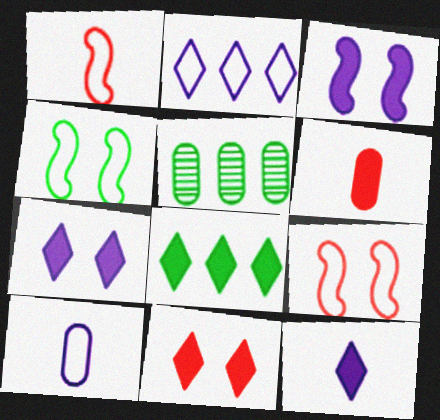[[1, 5, 7], 
[3, 6, 8], 
[5, 9, 12], 
[8, 11, 12]]